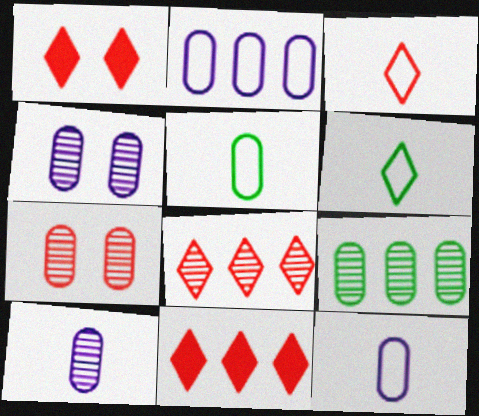[[1, 3, 8], 
[7, 9, 10]]